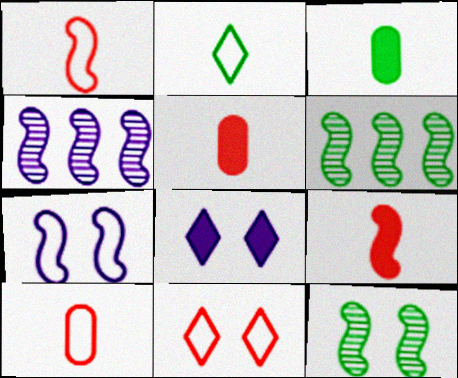[[3, 4, 11], 
[6, 7, 9], 
[6, 8, 10]]